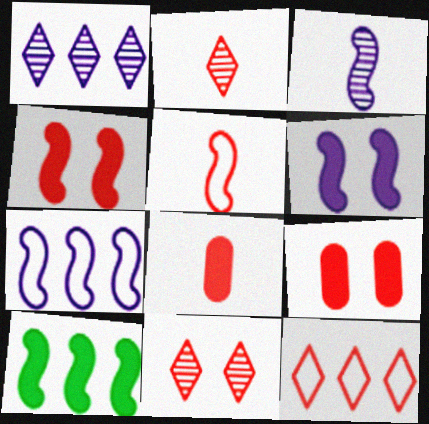[[2, 5, 8], 
[3, 6, 7]]